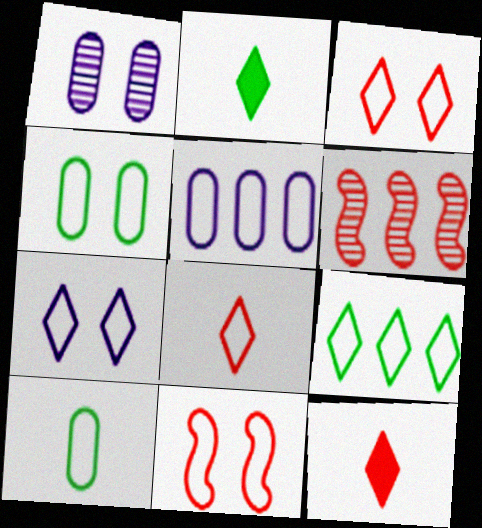[[4, 7, 11], 
[7, 8, 9]]